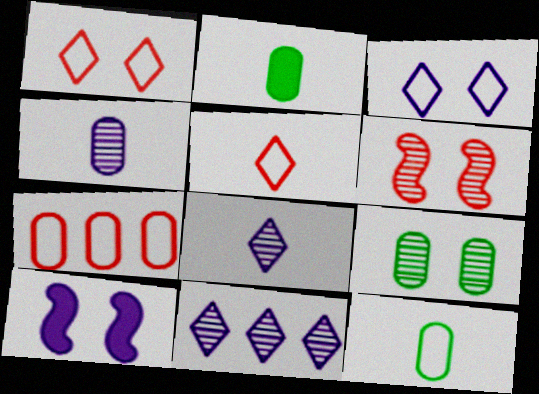[[1, 9, 10]]